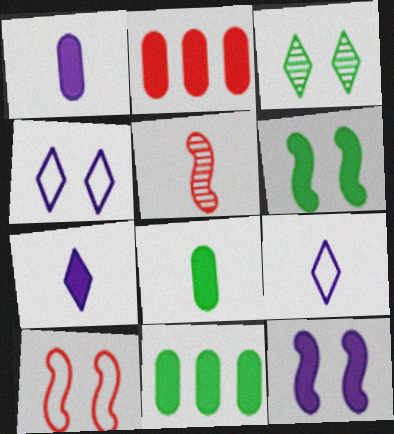[[2, 6, 7], 
[4, 5, 11], 
[5, 8, 9]]